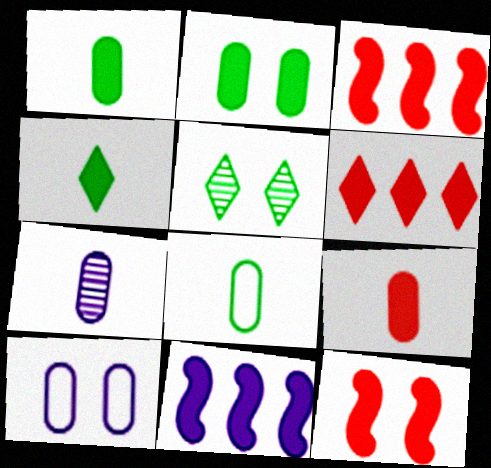[[5, 10, 12], 
[6, 9, 12], 
[7, 8, 9]]